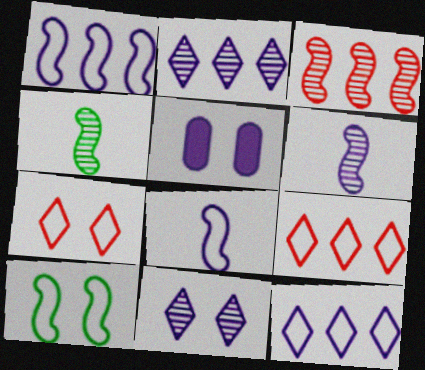[[2, 5, 8], 
[4, 5, 9], 
[5, 6, 12]]